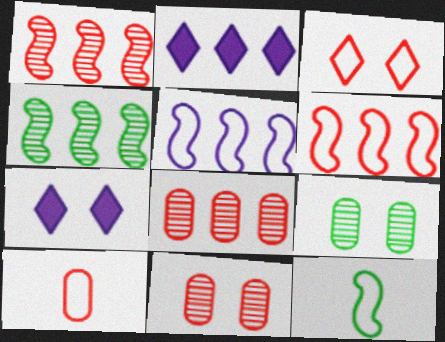[[2, 11, 12], 
[3, 6, 10], 
[4, 7, 10], 
[7, 8, 12]]